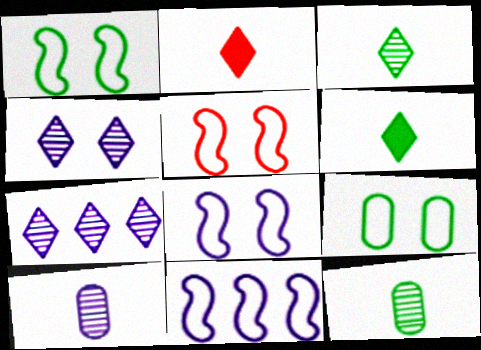[[1, 5, 8]]